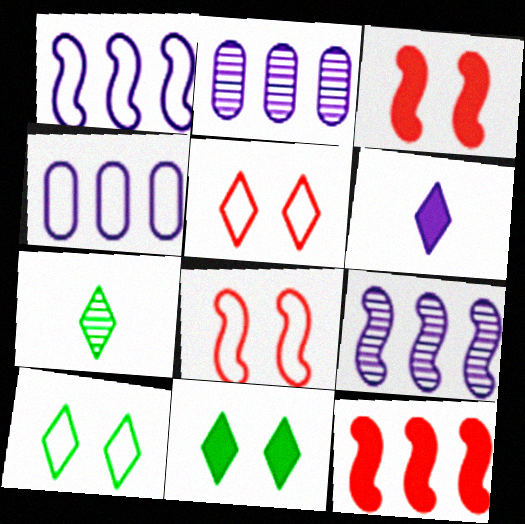[[3, 4, 7]]